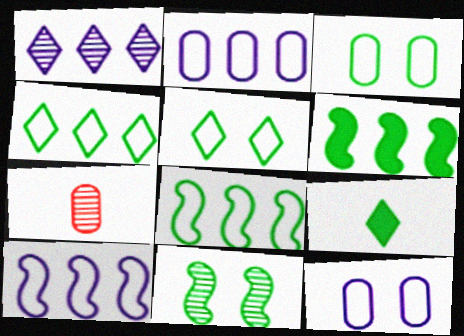[[1, 7, 11]]